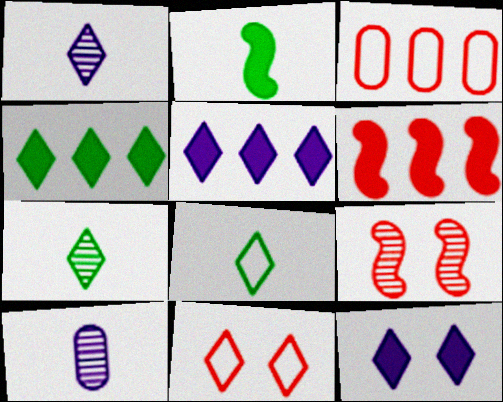[[1, 4, 11], 
[5, 7, 11]]